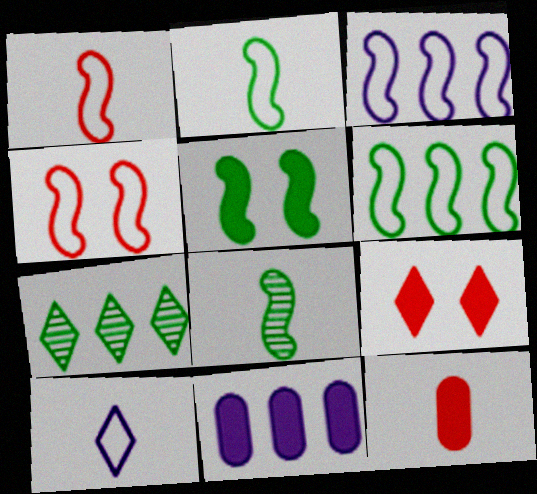[[2, 3, 4], 
[5, 6, 8], 
[7, 9, 10], 
[8, 10, 12]]